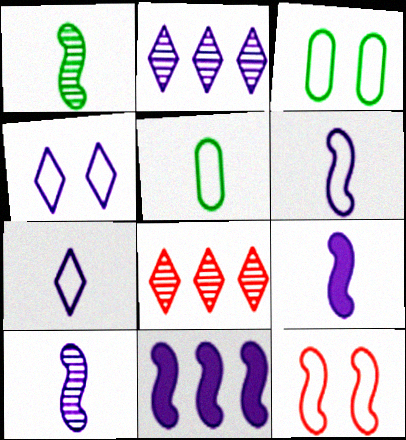[[1, 11, 12], 
[3, 4, 12], 
[3, 8, 9], 
[6, 9, 10]]